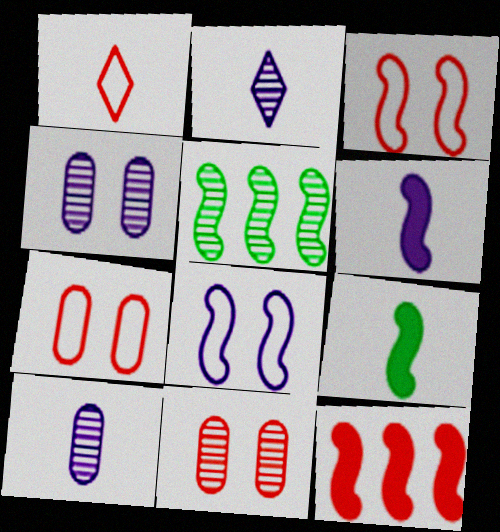[[1, 9, 10], 
[1, 11, 12], 
[2, 5, 11], 
[3, 5, 6]]